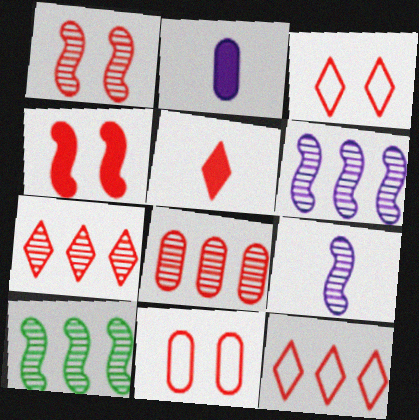[[1, 9, 10], 
[2, 3, 10], 
[3, 5, 7]]